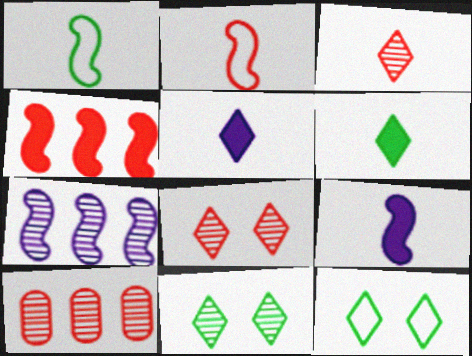[[9, 10, 12]]